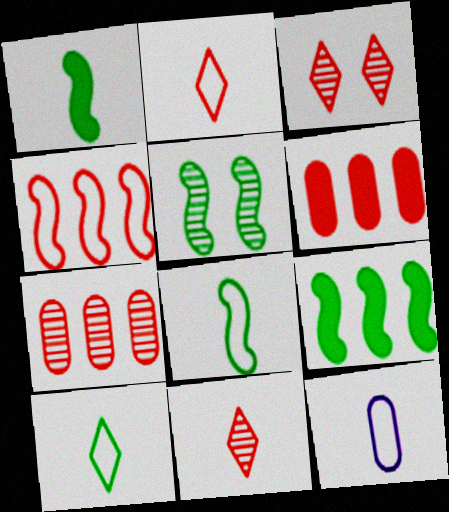[[1, 11, 12], 
[2, 8, 12], 
[3, 9, 12], 
[5, 8, 9]]